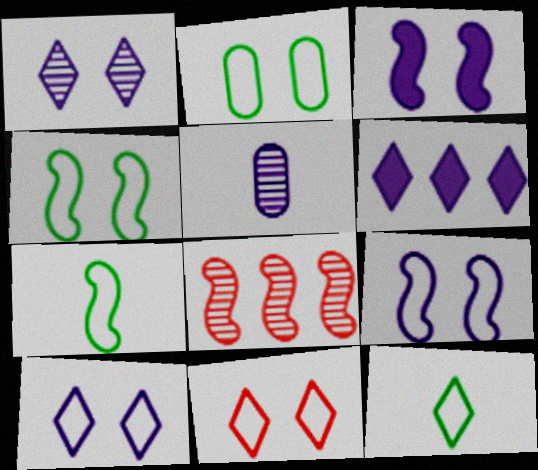[[2, 9, 11], 
[3, 7, 8], 
[5, 6, 9]]